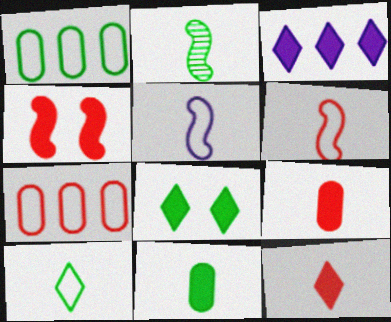[[1, 2, 8], 
[2, 10, 11], 
[3, 4, 11], 
[3, 8, 12]]